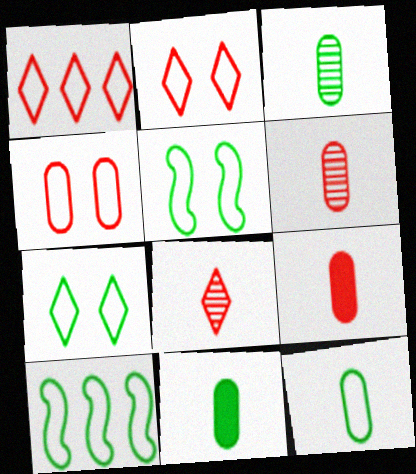[[3, 11, 12], 
[7, 10, 12]]